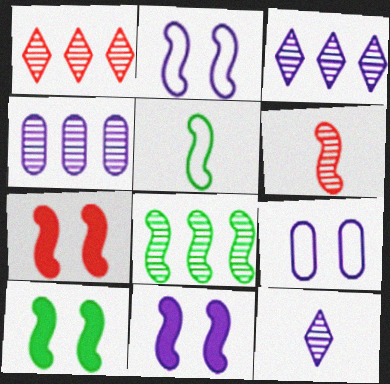[[1, 4, 8], 
[5, 8, 10], 
[7, 10, 11]]